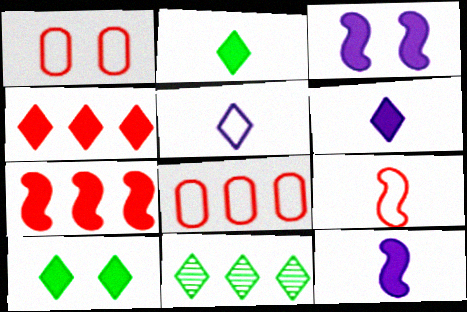[[1, 11, 12], 
[4, 6, 10]]